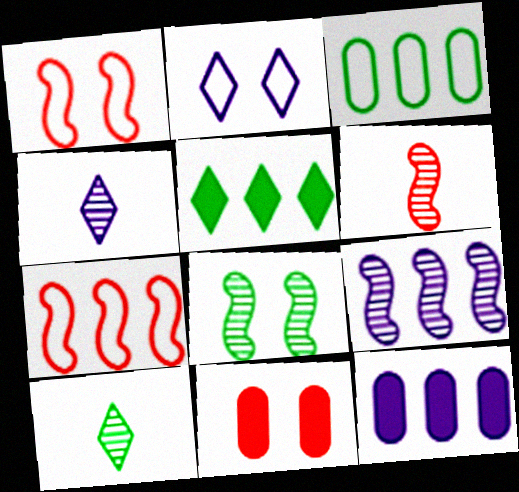[[1, 10, 12], 
[2, 8, 11], 
[6, 8, 9]]